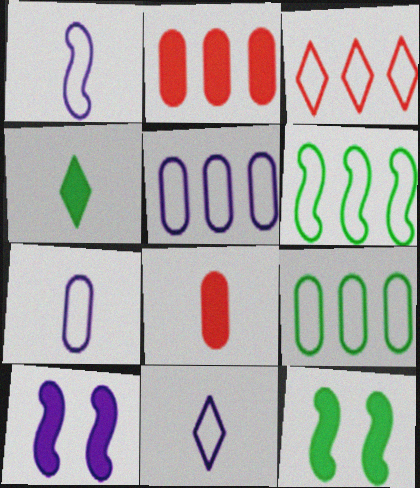[[1, 7, 11], 
[2, 4, 10], 
[3, 5, 6]]